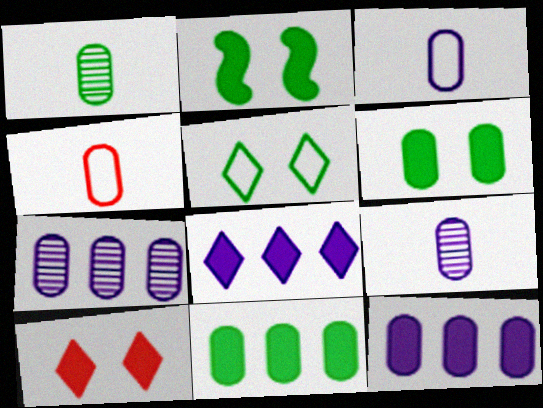[[4, 6, 7]]